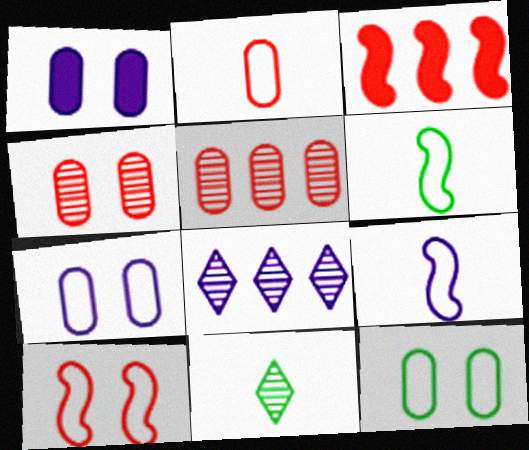[[1, 4, 12], 
[1, 8, 9], 
[3, 7, 11]]